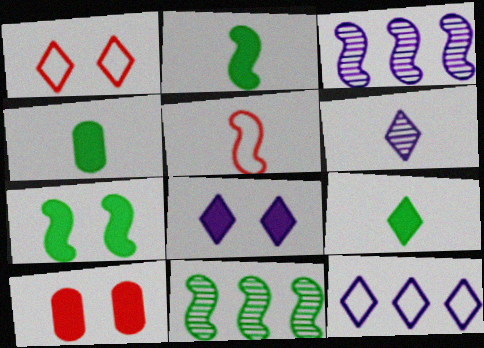[[1, 3, 4], 
[2, 4, 9], 
[3, 5, 7], 
[4, 5, 6], 
[6, 8, 12], 
[7, 8, 10]]